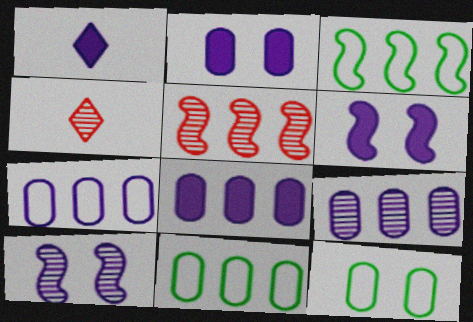[[1, 5, 12], 
[1, 6, 8], 
[1, 7, 10], 
[2, 3, 4], 
[4, 6, 11], 
[7, 8, 9]]